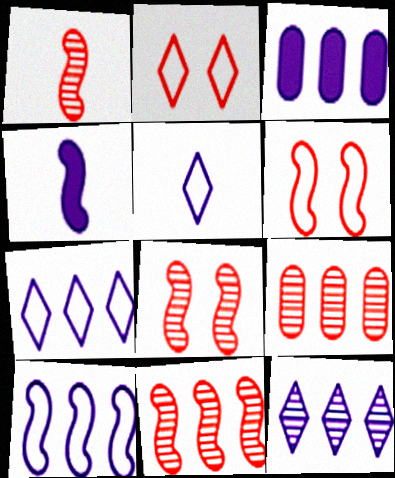[[1, 8, 11], 
[3, 10, 12]]